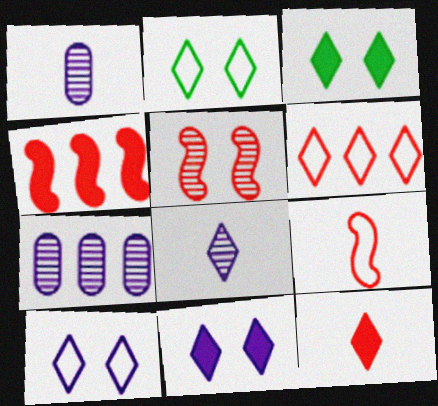[[1, 2, 4], 
[3, 6, 8], 
[3, 7, 9], 
[4, 5, 9]]